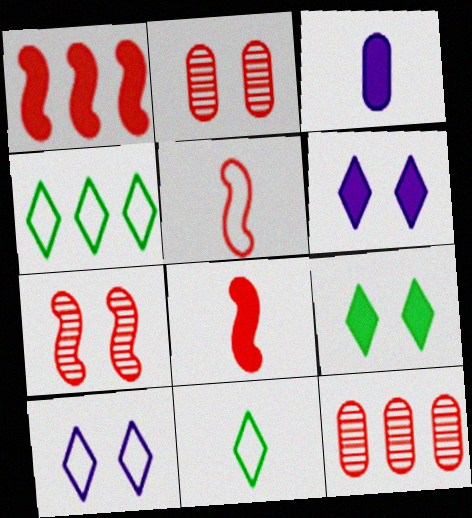[[1, 3, 9], 
[1, 5, 7], 
[3, 4, 7]]